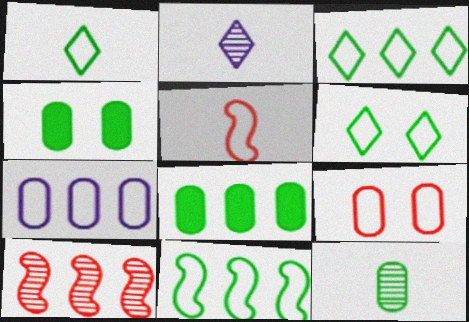[[1, 3, 6], 
[5, 6, 7]]